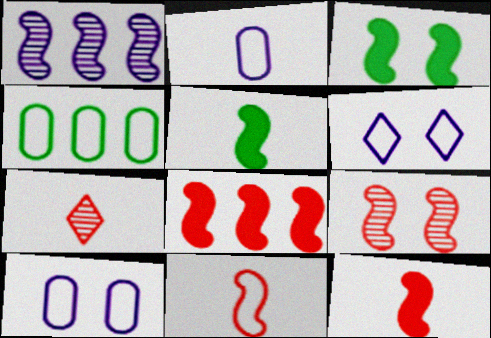[[1, 3, 11], 
[2, 5, 7], 
[4, 6, 11], 
[8, 9, 11]]